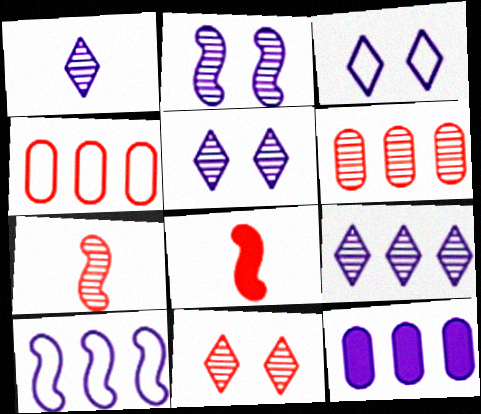[[1, 5, 9], 
[4, 8, 11], 
[6, 7, 11], 
[9, 10, 12]]